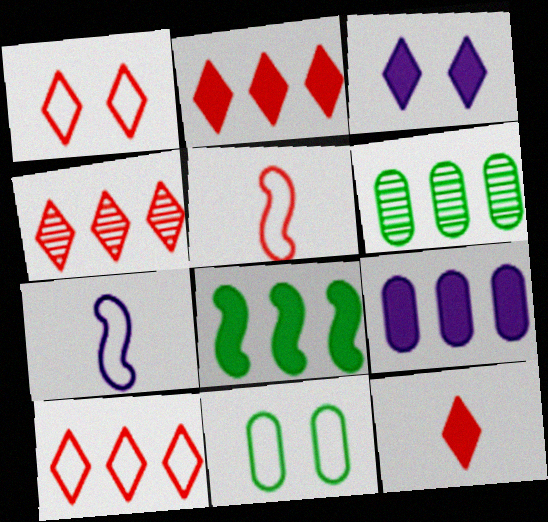[[1, 4, 12], 
[2, 4, 10], 
[2, 8, 9], 
[3, 5, 6], 
[7, 10, 11]]